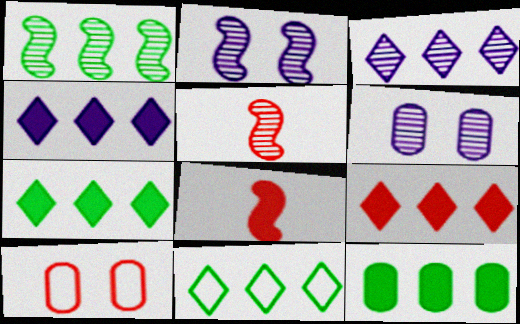[[1, 2, 5], 
[1, 11, 12], 
[3, 9, 11], 
[4, 7, 9], 
[5, 9, 10], 
[6, 8, 11]]